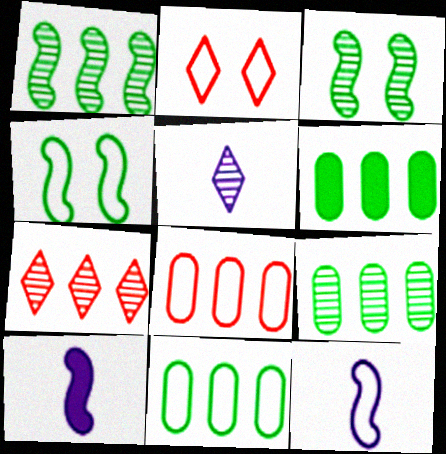[[2, 9, 10], 
[2, 11, 12], 
[6, 9, 11]]